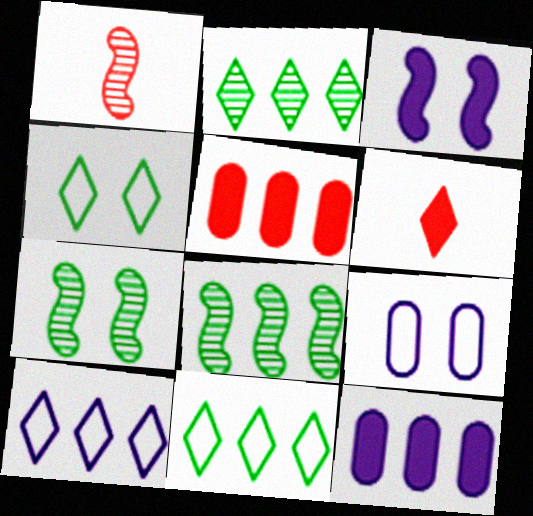[[1, 4, 12], 
[5, 8, 10], 
[6, 8, 9]]